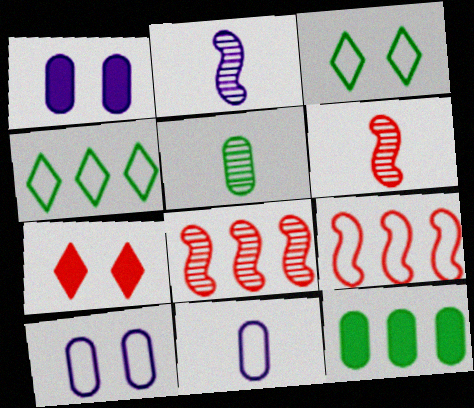[[1, 4, 6], 
[3, 9, 11]]